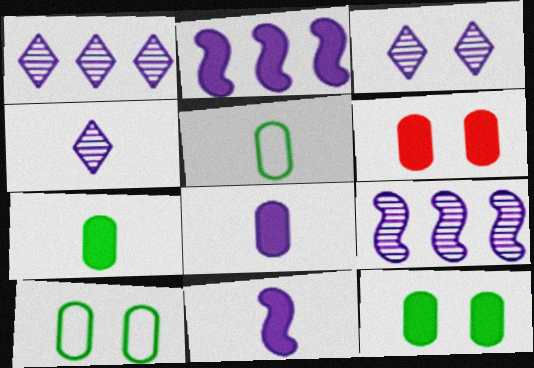[[1, 3, 4]]